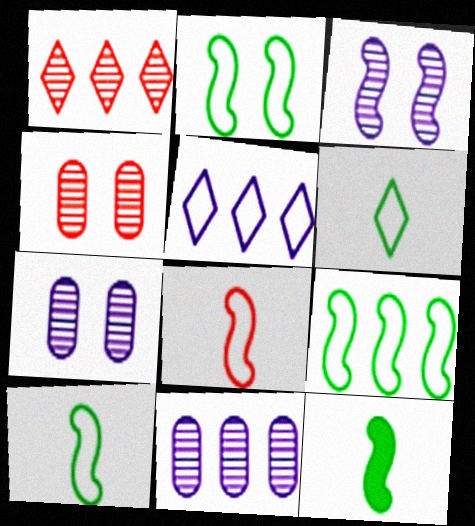[[2, 9, 10], 
[4, 5, 12]]